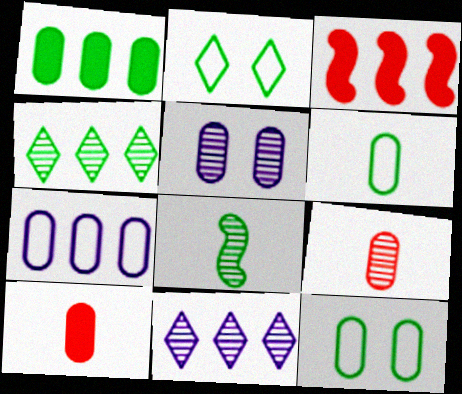[[1, 2, 8], 
[3, 4, 7]]